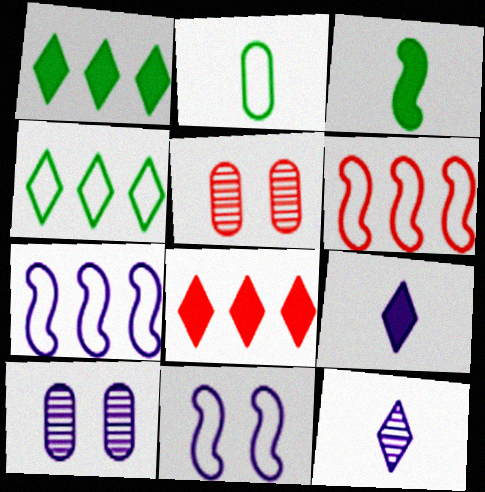[[7, 9, 10]]